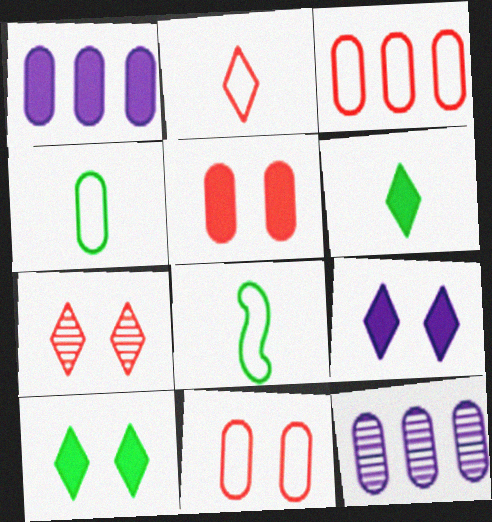[[1, 7, 8], 
[4, 5, 12]]